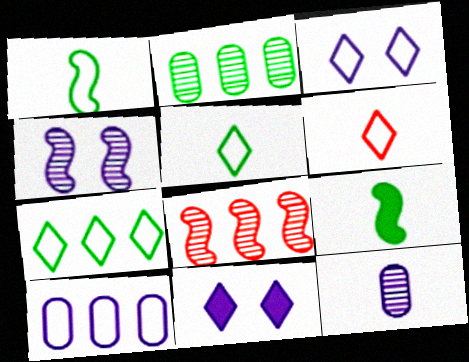[[3, 6, 7], 
[6, 9, 12]]